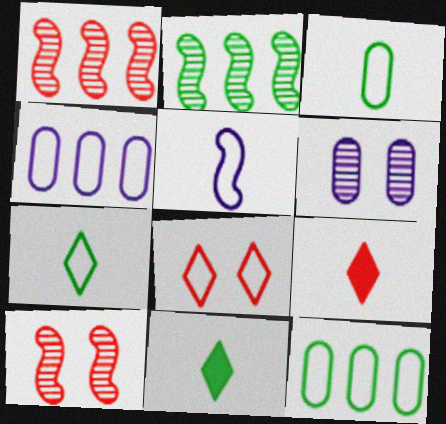[[4, 10, 11], 
[5, 8, 12]]